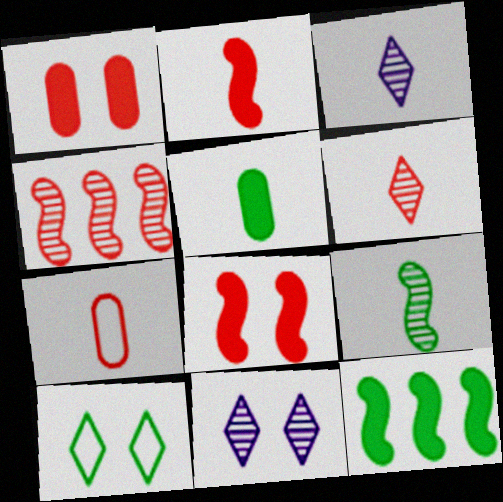[[2, 6, 7], 
[7, 11, 12]]